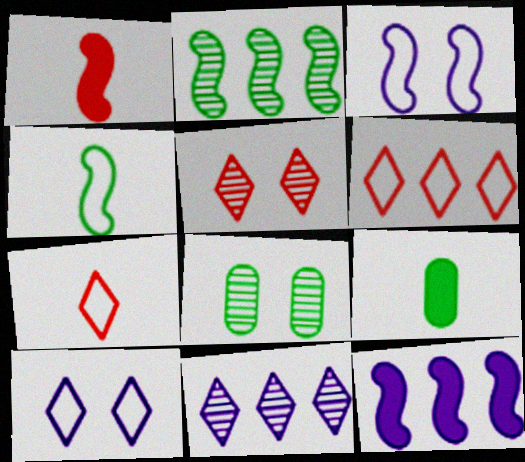[[1, 2, 3], 
[7, 8, 12]]